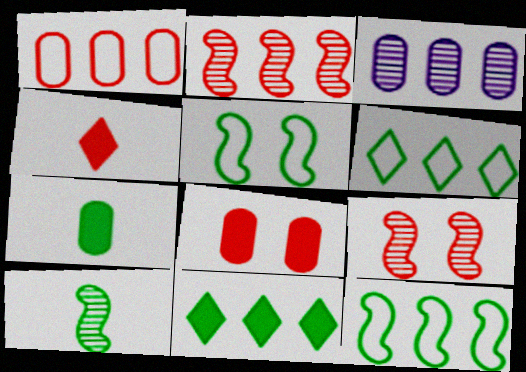[[1, 4, 9], 
[3, 4, 5]]